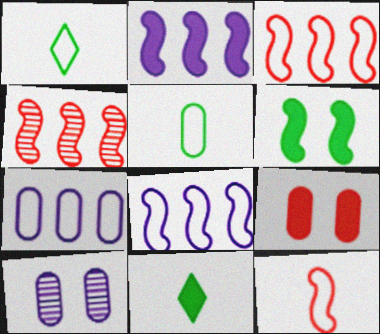[[2, 9, 11], 
[3, 10, 11]]